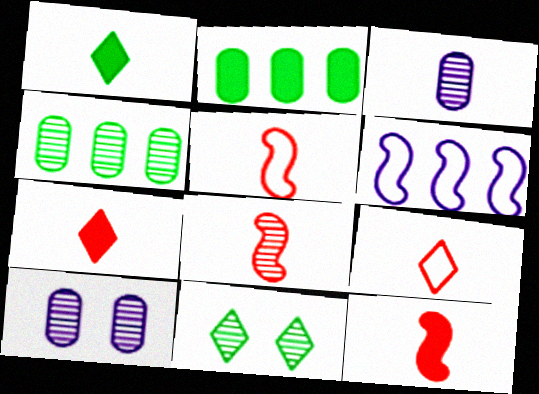[[1, 3, 5], 
[5, 8, 12]]